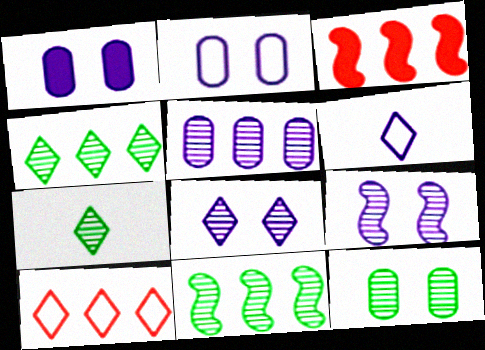[[2, 3, 7], 
[3, 6, 12], 
[7, 11, 12]]